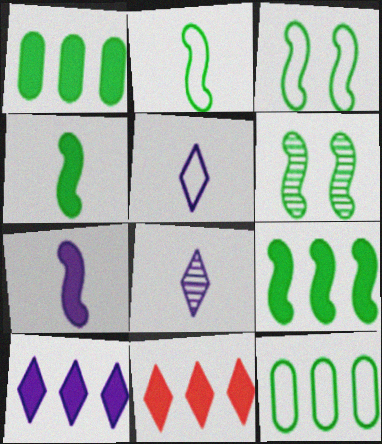[[2, 6, 9]]